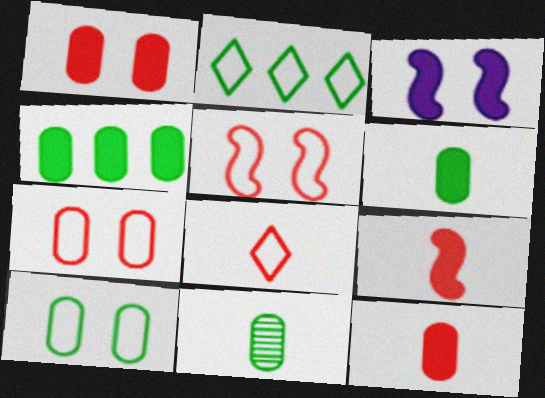[[4, 10, 11]]